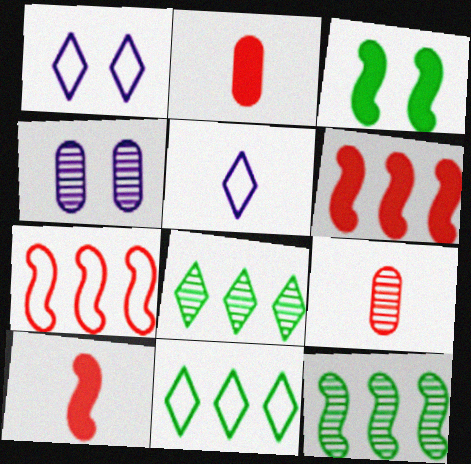[[1, 2, 12], 
[4, 10, 11]]